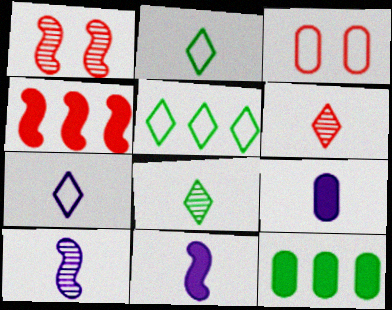[[1, 5, 9], 
[1, 7, 12], 
[3, 4, 6], 
[7, 9, 10]]